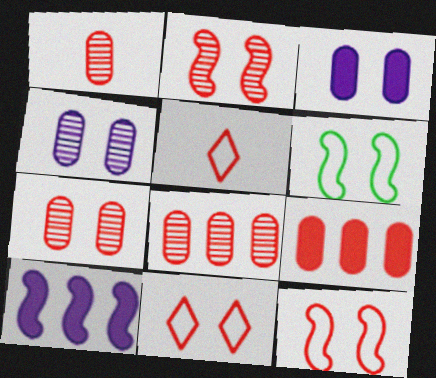[[1, 7, 8], 
[2, 5, 9]]